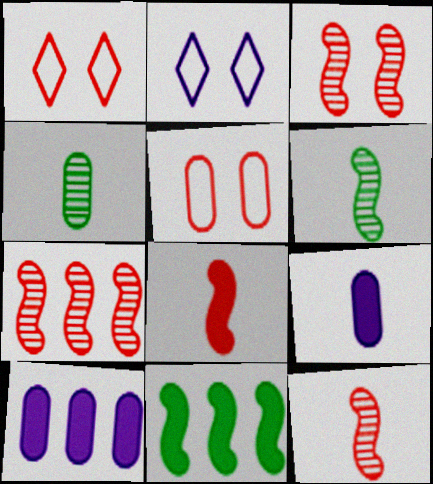[[1, 6, 10], 
[3, 7, 12], 
[4, 5, 10]]